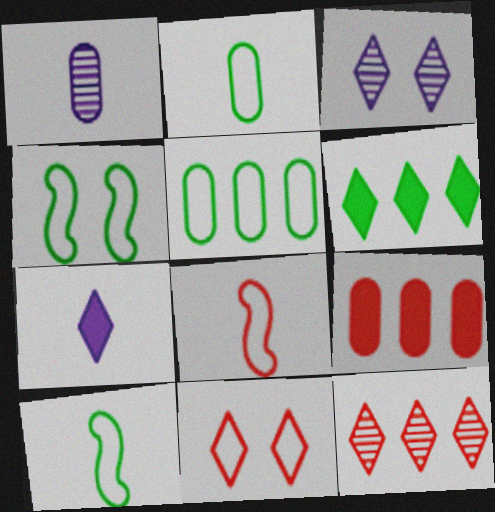[[3, 9, 10]]